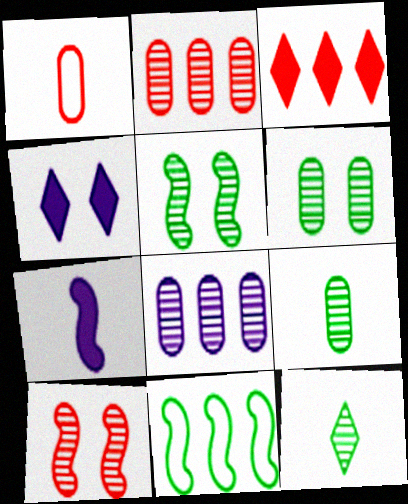[[1, 3, 10], 
[1, 7, 12], 
[3, 8, 11], 
[7, 10, 11], 
[8, 10, 12]]